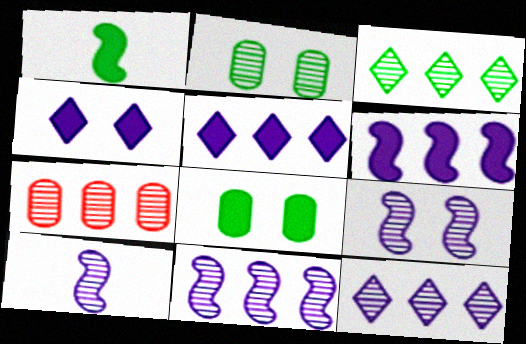[[3, 7, 11], 
[9, 10, 11]]